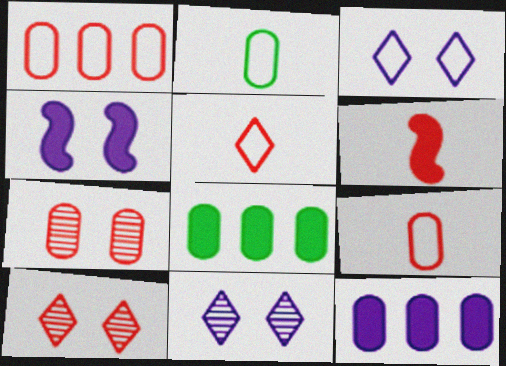[[1, 6, 10], 
[2, 7, 12]]